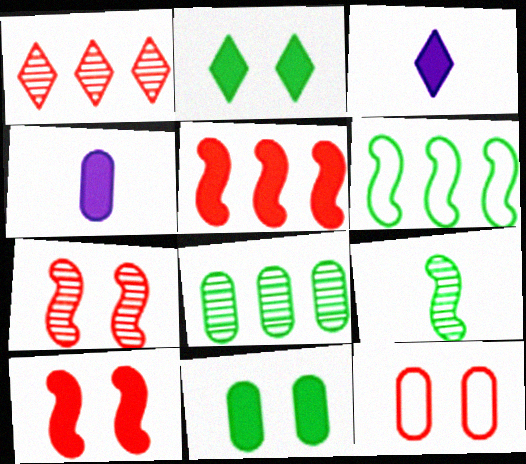[[2, 4, 5], 
[3, 5, 11], 
[4, 8, 12]]